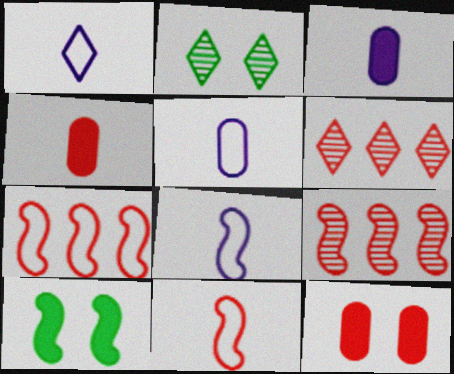[[1, 5, 8], 
[2, 3, 7], 
[5, 6, 10], 
[6, 11, 12], 
[8, 9, 10]]